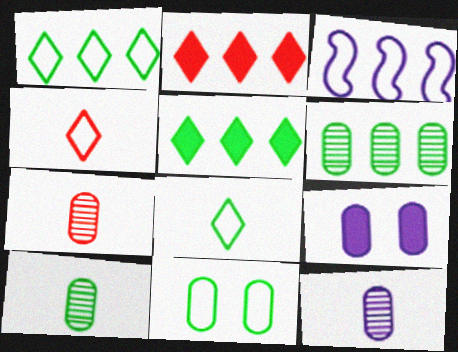[[2, 3, 6], 
[3, 4, 11], 
[7, 10, 12]]